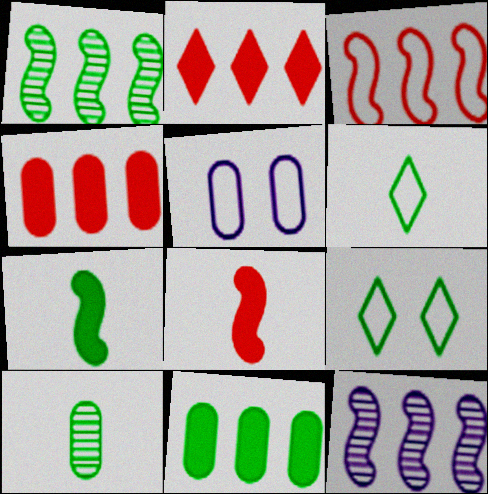[[3, 5, 6], 
[4, 5, 10], 
[6, 7, 10]]